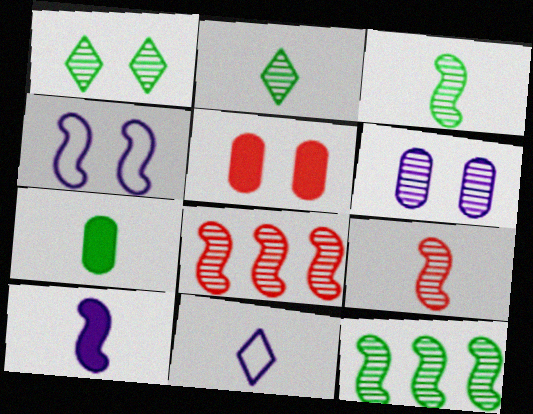[[1, 4, 5], 
[2, 6, 8], 
[5, 11, 12], 
[7, 9, 11]]